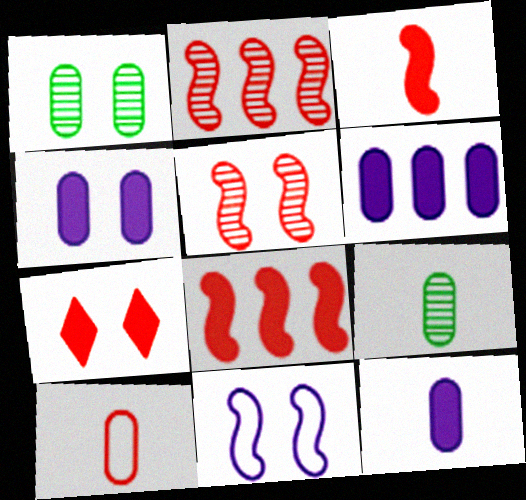[[1, 6, 10], 
[1, 7, 11], 
[2, 7, 10], 
[4, 6, 12], 
[9, 10, 12]]